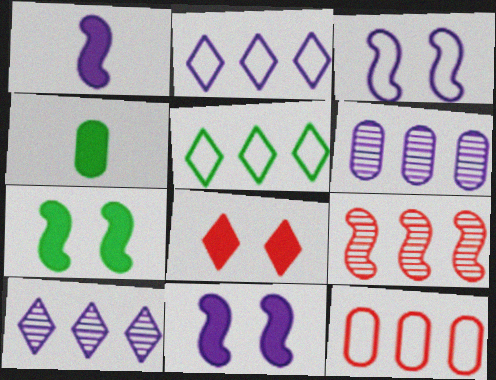[]